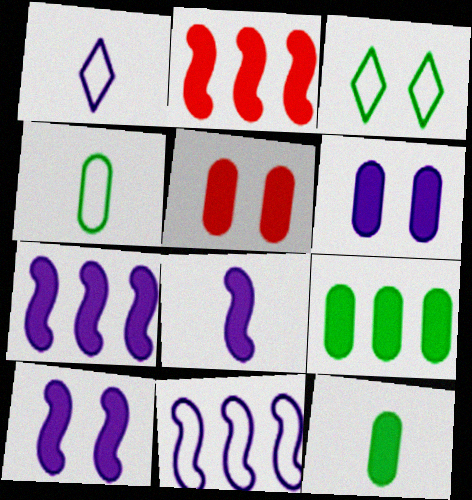[[7, 8, 10]]